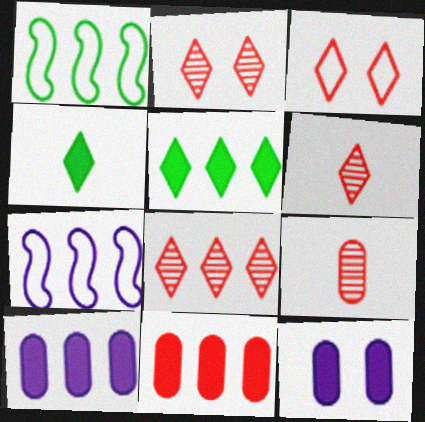[[1, 6, 12], 
[1, 8, 10], 
[2, 6, 8]]